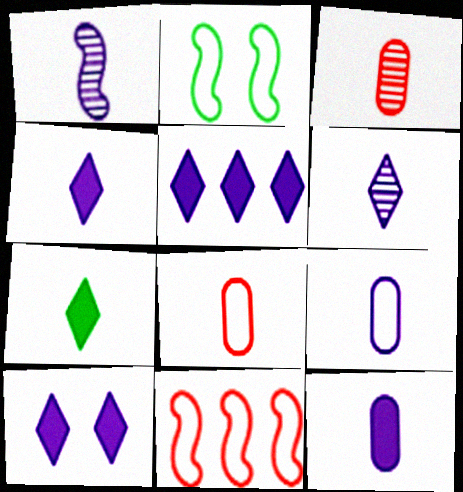[[1, 4, 9], 
[1, 7, 8], 
[2, 3, 5], 
[4, 5, 10]]